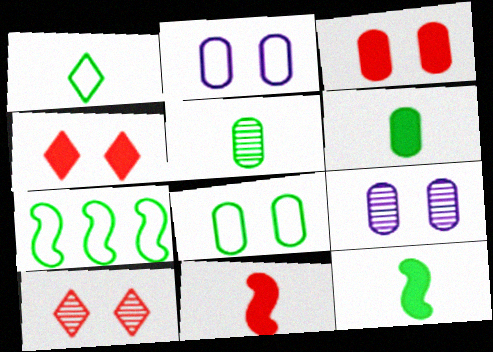[[1, 5, 12], 
[1, 7, 8], 
[3, 8, 9]]